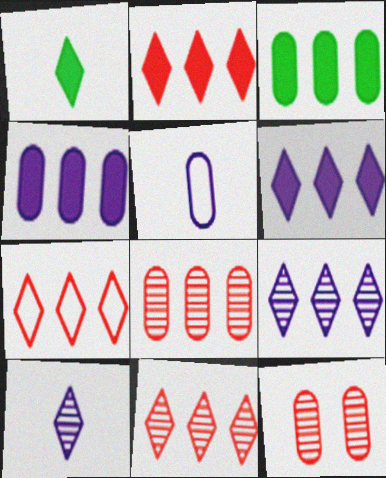[[2, 7, 11], 
[3, 5, 12]]